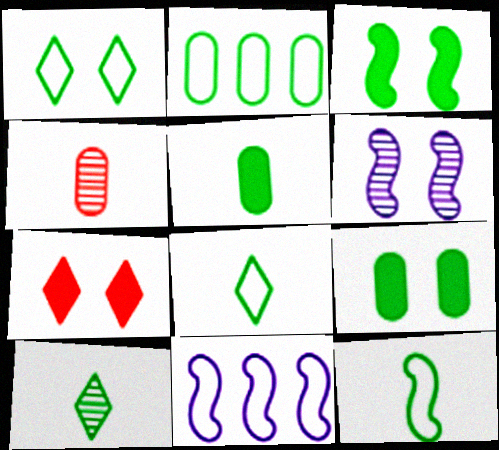[[1, 2, 12], 
[2, 3, 10], 
[5, 10, 12]]